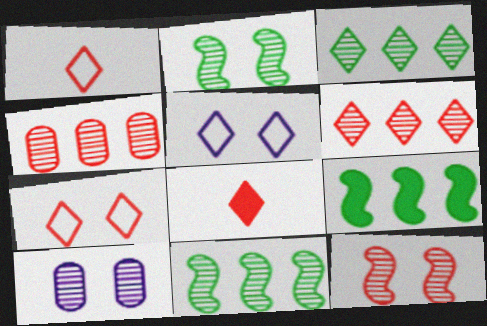[[1, 9, 10], 
[3, 5, 8], 
[6, 7, 8]]